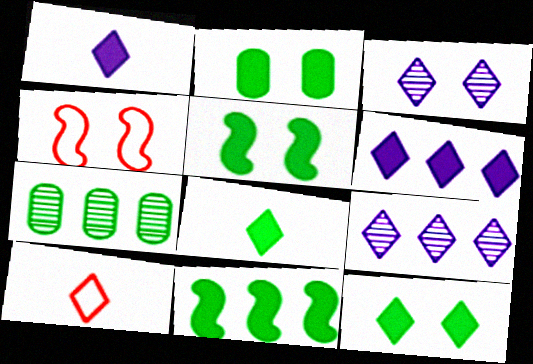[[1, 4, 7], 
[2, 3, 4], 
[2, 5, 12], 
[2, 8, 11], 
[9, 10, 12]]